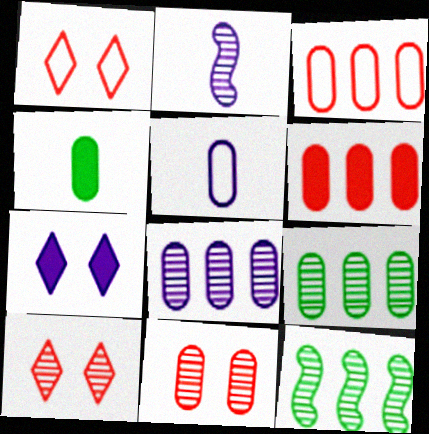[[2, 9, 10]]